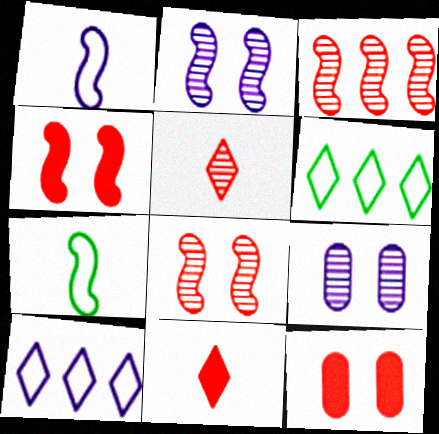[]